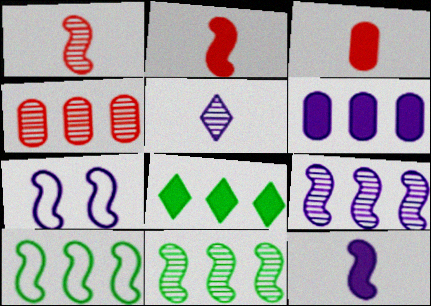[[2, 7, 11], 
[5, 6, 7], 
[7, 9, 12]]